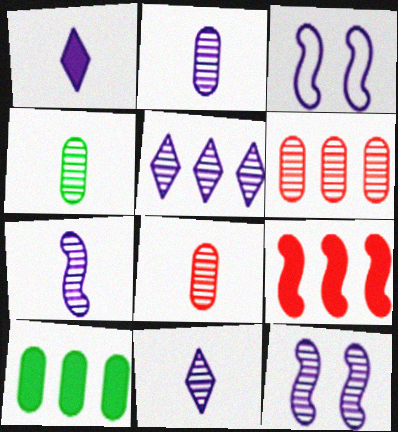[[2, 4, 8], 
[2, 5, 12], 
[2, 7, 11]]